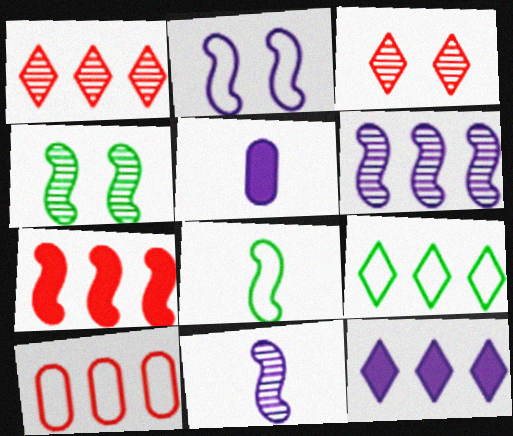[[1, 7, 10], 
[1, 9, 12]]